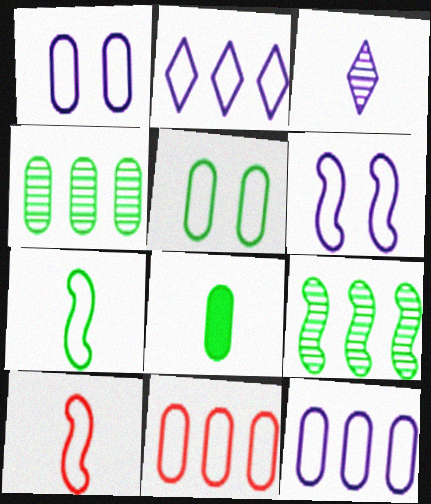[[2, 5, 10], 
[3, 8, 10], 
[4, 5, 8]]